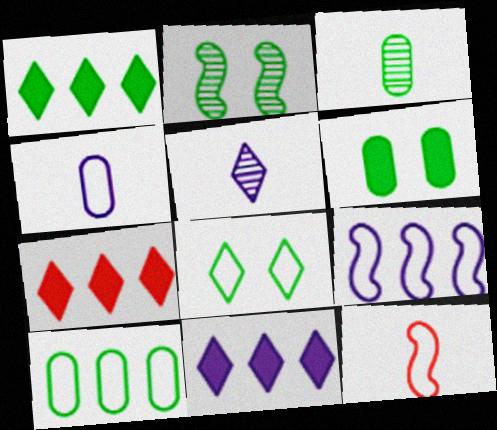[[1, 7, 11], 
[2, 4, 7], 
[2, 6, 8], 
[3, 6, 10], 
[5, 7, 8]]